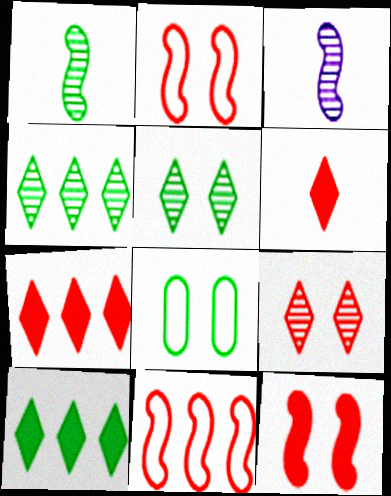[[1, 8, 10], 
[3, 7, 8]]